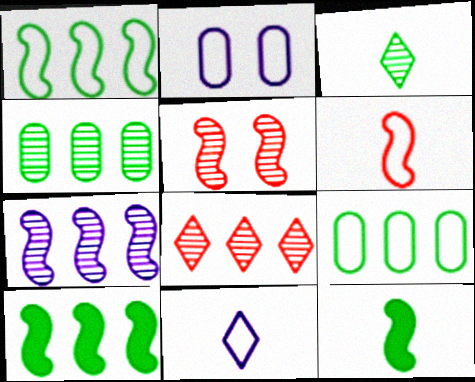[[2, 8, 12], 
[4, 7, 8]]